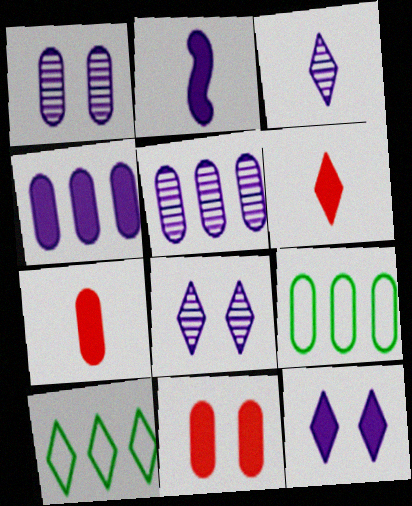[[1, 7, 9], 
[2, 4, 12], 
[6, 8, 10]]